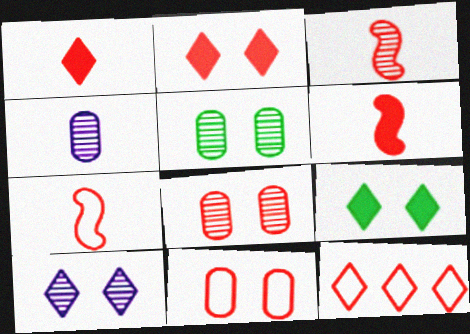[[3, 6, 7], 
[6, 8, 12], 
[7, 11, 12]]